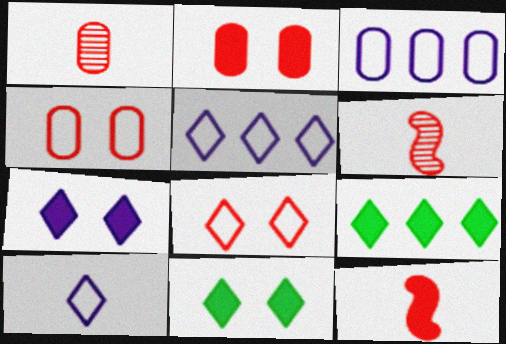[[3, 6, 11]]